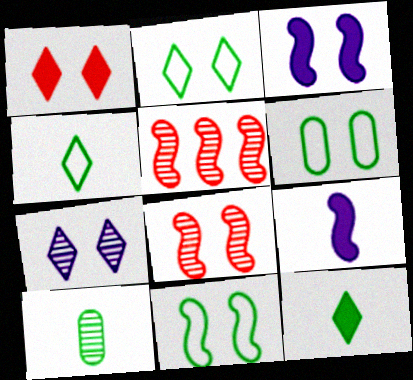[[1, 2, 7], 
[2, 6, 11], 
[3, 8, 11], 
[5, 7, 10], 
[5, 9, 11]]